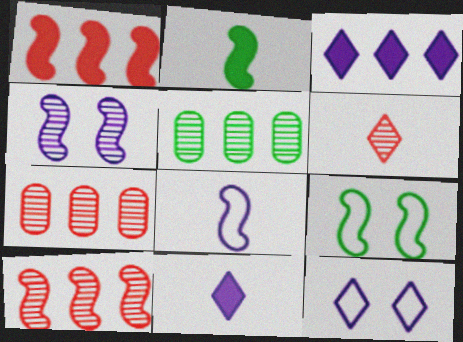[[2, 7, 12], 
[4, 5, 6], 
[7, 9, 11]]